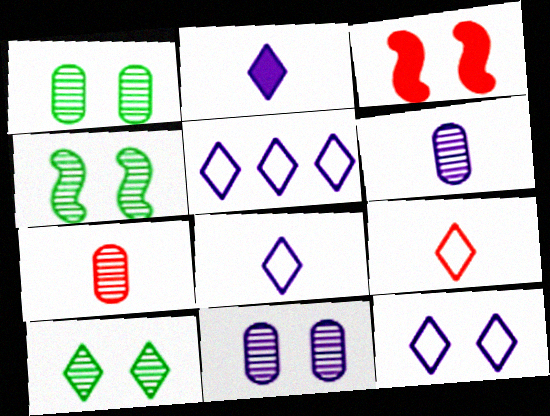[[1, 3, 12], 
[1, 4, 10], 
[5, 8, 12]]